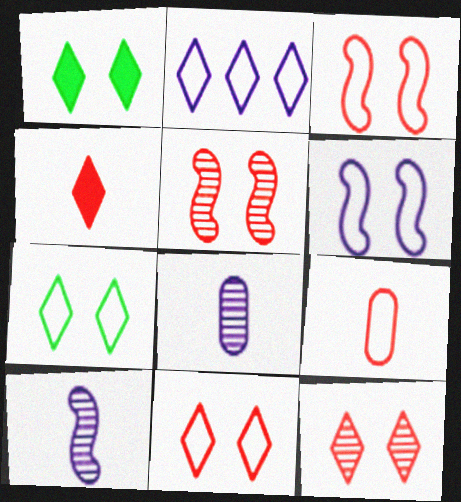[]